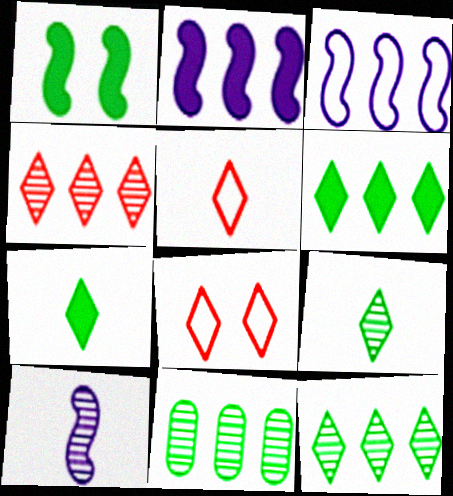[]